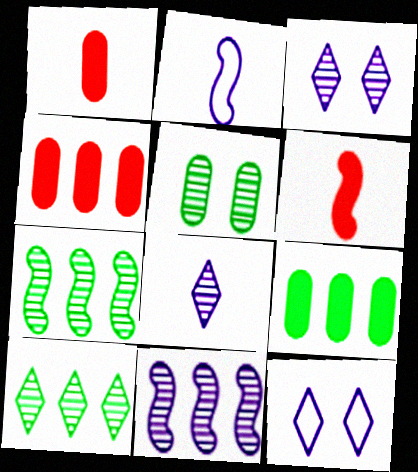[[1, 7, 12]]